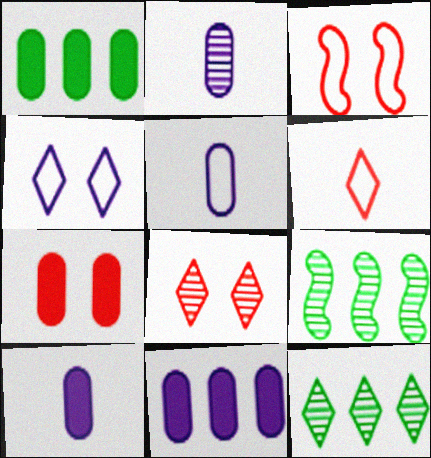[[1, 7, 10], 
[2, 5, 10], 
[2, 8, 9], 
[3, 7, 8], 
[3, 10, 12]]